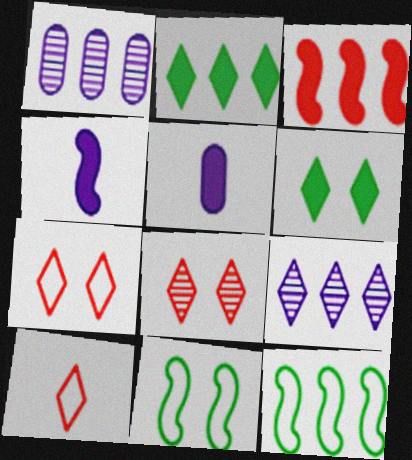[[3, 5, 6], 
[5, 8, 12], 
[6, 9, 10]]